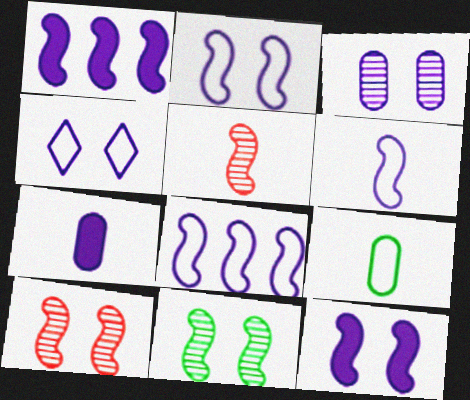[[2, 6, 8], 
[3, 4, 12]]